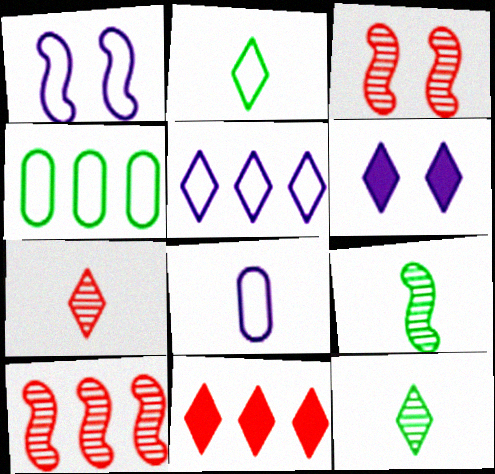[[1, 5, 8]]